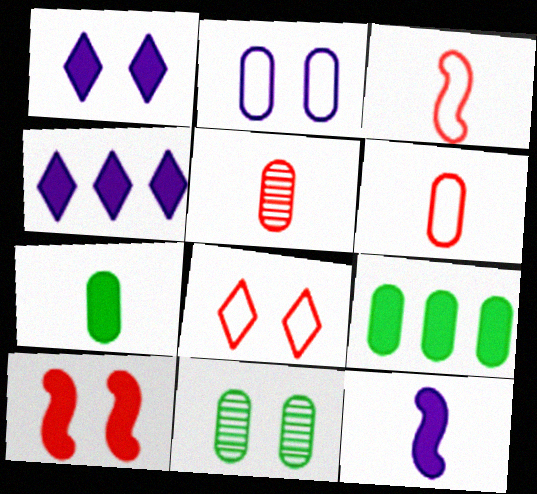[[2, 5, 9], 
[3, 4, 11], 
[4, 7, 10]]